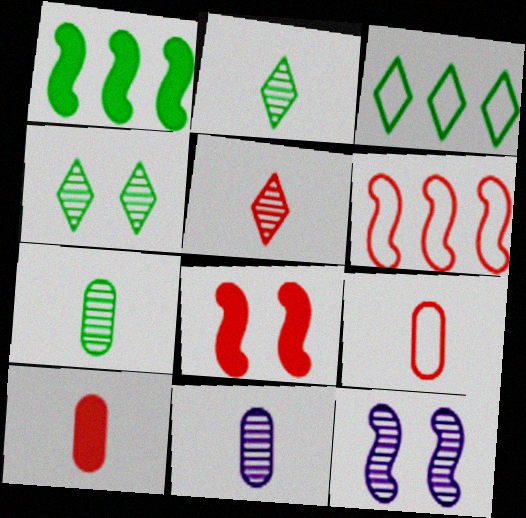[[3, 8, 11], 
[3, 10, 12]]